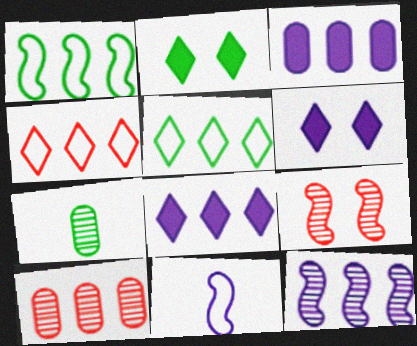[[1, 2, 7], 
[1, 8, 10], 
[2, 10, 11]]